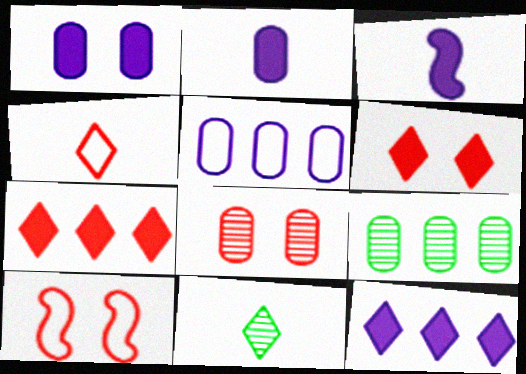[[1, 3, 12], 
[6, 8, 10]]